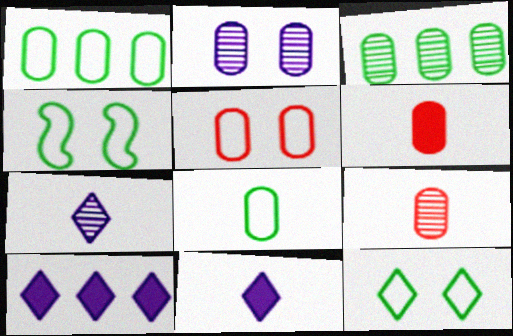[[1, 2, 6], 
[2, 3, 9], 
[4, 9, 10]]